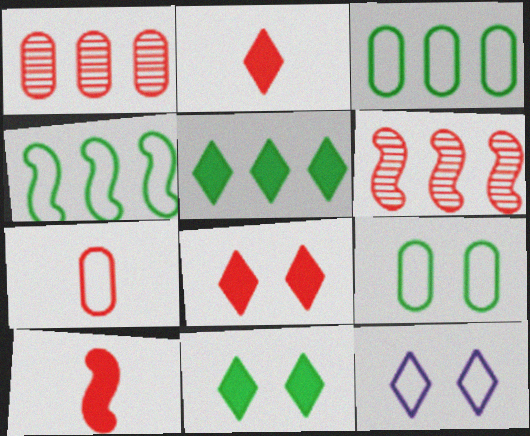[[4, 7, 12], 
[6, 7, 8]]